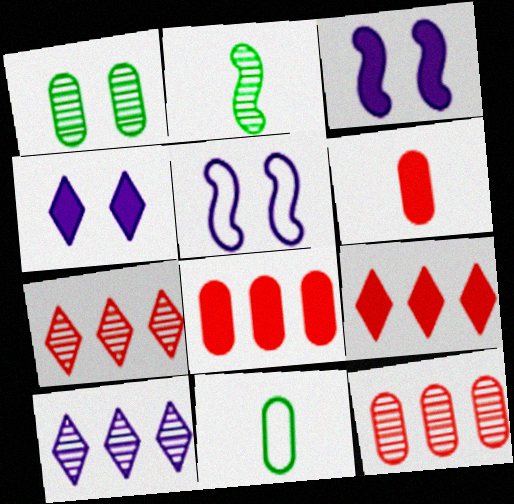[[3, 7, 11]]